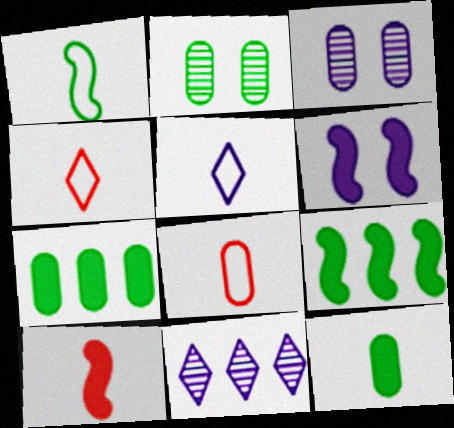[[1, 5, 8], 
[3, 4, 9], 
[3, 7, 8], 
[6, 9, 10]]